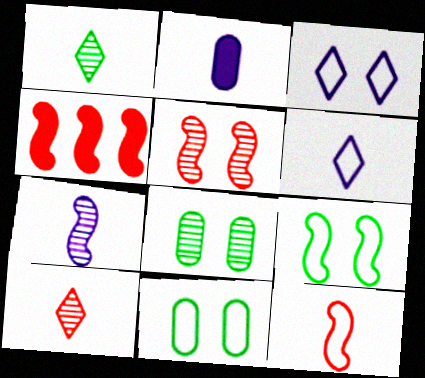[[1, 2, 12], 
[2, 6, 7], 
[4, 5, 12], 
[4, 6, 8], 
[4, 7, 9]]